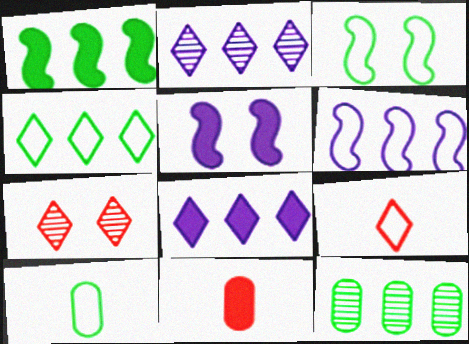[[1, 4, 12], 
[2, 3, 11], 
[3, 4, 10], 
[5, 9, 12]]